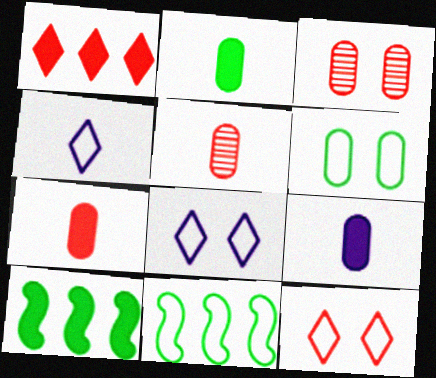[[2, 7, 9], 
[3, 4, 10], 
[5, 8, 10]]